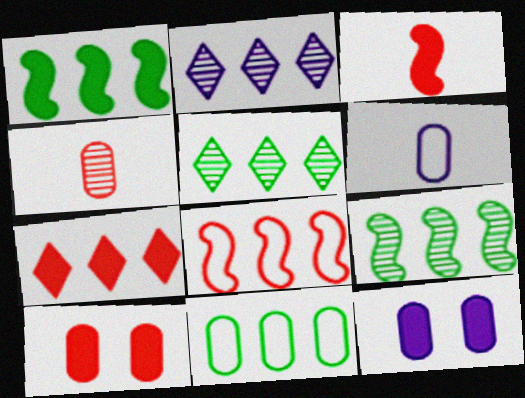[[1, 5, 11], 
[3, 7, 10], 
[4, 11, 12]]